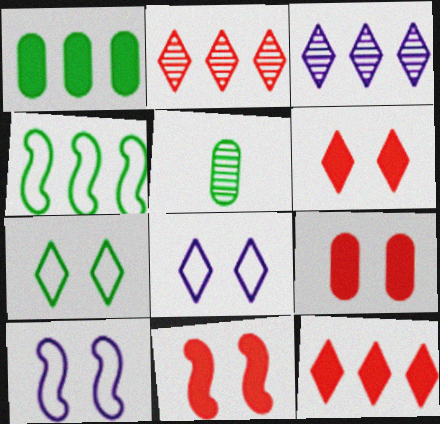[[5, 10, 12], 
[6, 9, 11]]